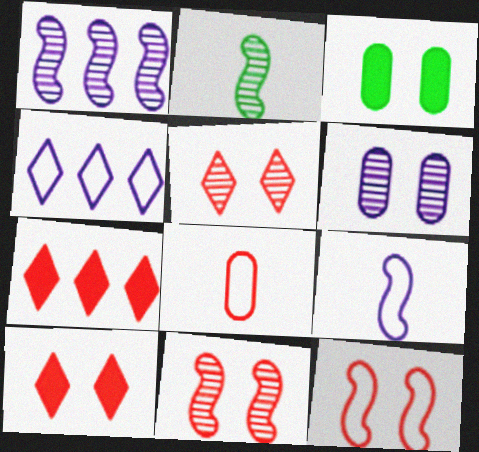[[1, 2, 11], 
[7, 8, 11]]